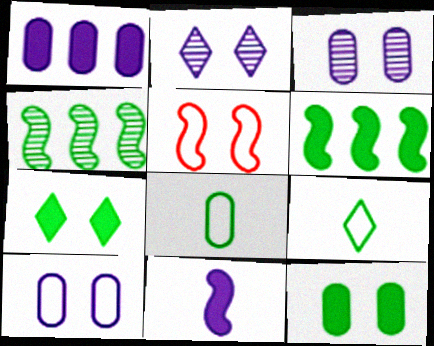[[2, 5, 12], 
[3, 5, 7], 
[4, 5, 11], 
[4, 7, 8], 
[4, 9, 12]]